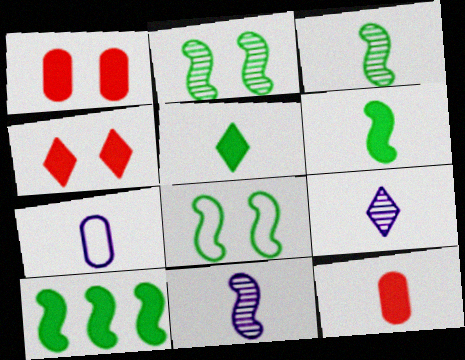[[3, 8, 10]]